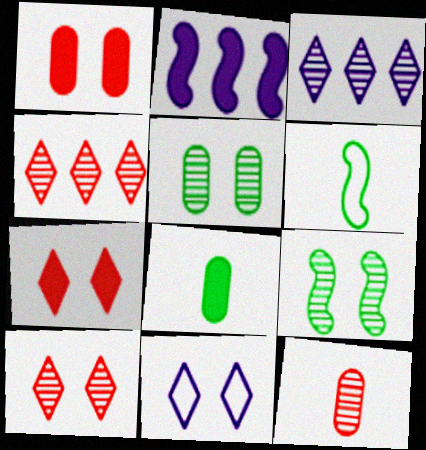[[1, 3, 6], 
[1, 9, 11], 
[2, 7, 8], 
[3, 9, 12]]